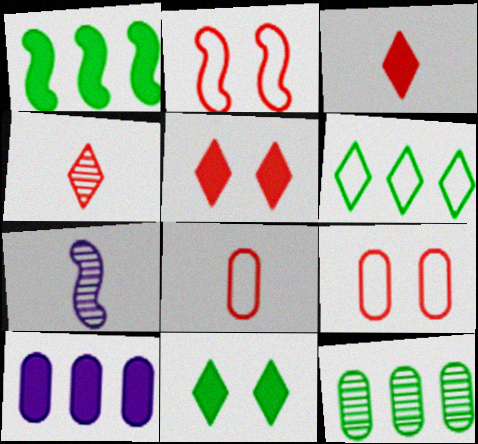[[1, 2, 7], 
[1, 6, 12]]